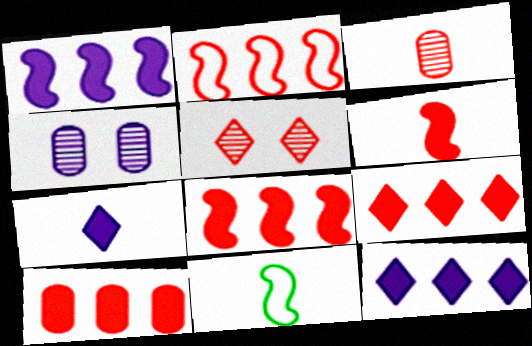[[3, 7, 11], 
[4, 9, 11], 
[8, 9, 10]]